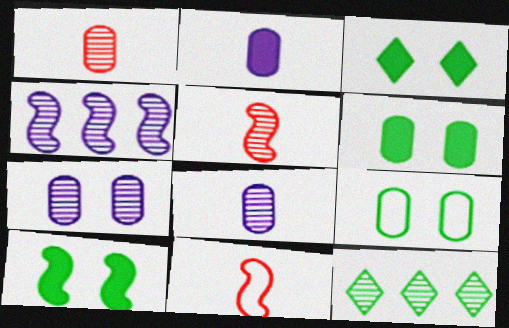[[3, 6, 10], 
[4, 10, 11], 
[5, 7, 12]]